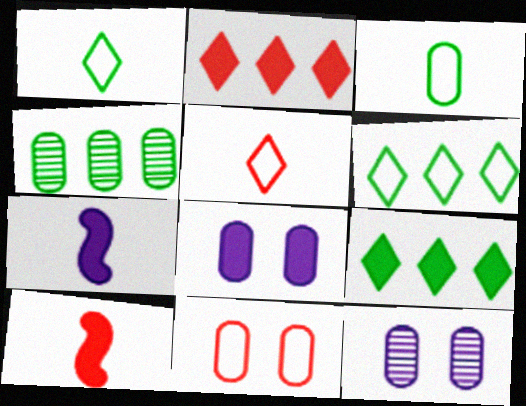[[6, 10, 12], 
[8, 9, 10]]